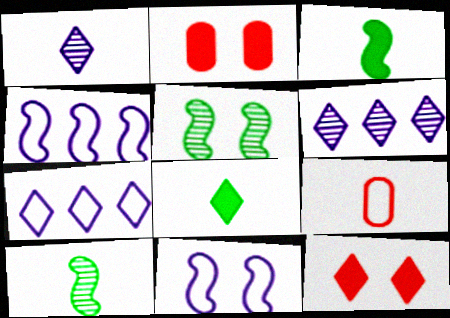[[1, 3, 9], 
[2, 7, 10]]